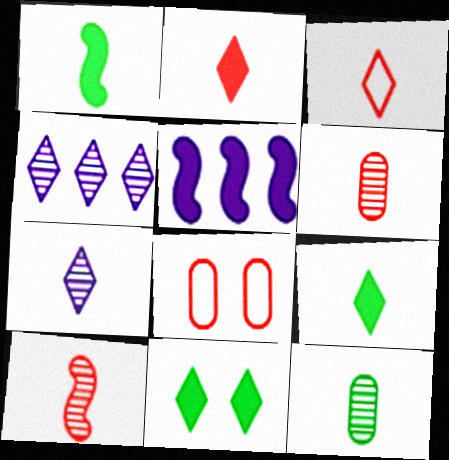[[1, 4, 8], 
[3, 4, 11], 
[3, 7, 9], 
[7, 10, 12]]